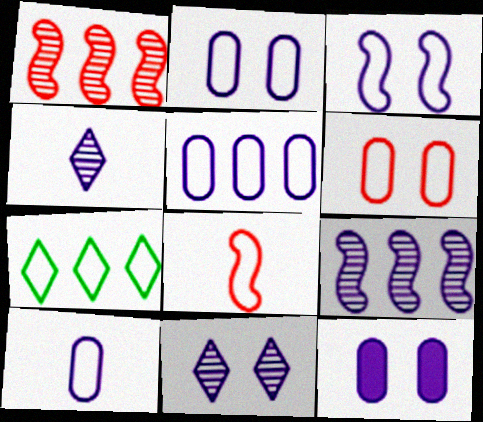[[2, 5, 10], 
[2, 7, 8], 
[3, 11, 12]]